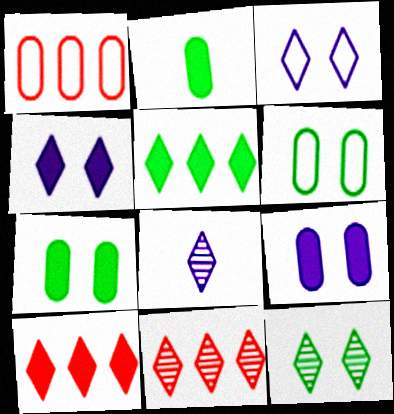[[8, 11, 12]]